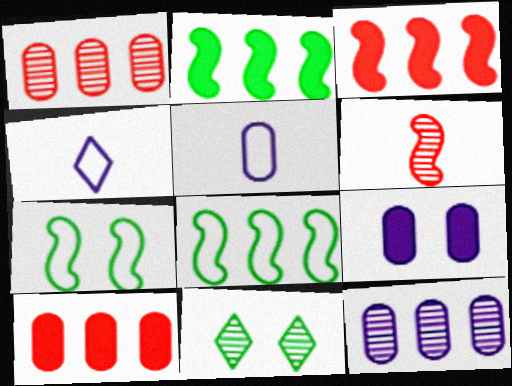[[3, 5, 11], 
[5, 9, 12], 
[6, 11, 12]]